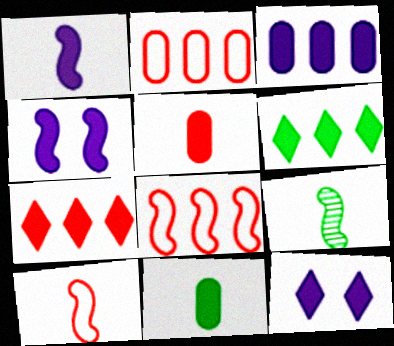[[1, 3, 12], 
[1, 9, 10], 
[2, 9, 12], 
[4, 5, 6], 
[4, 7, 11], 
[4, 8, 9]]